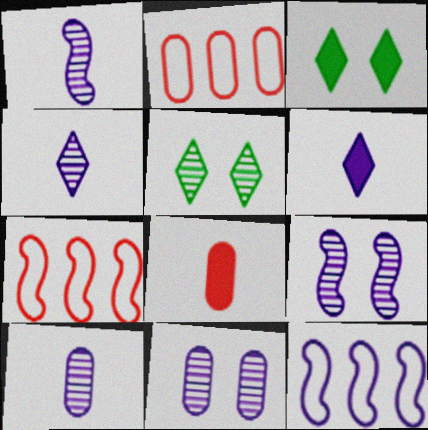[[1, 2, 3], 
[1, 4, 10], 
[3, 7, 10], 
[5, 8, 12], 
[6, 11, 12]]